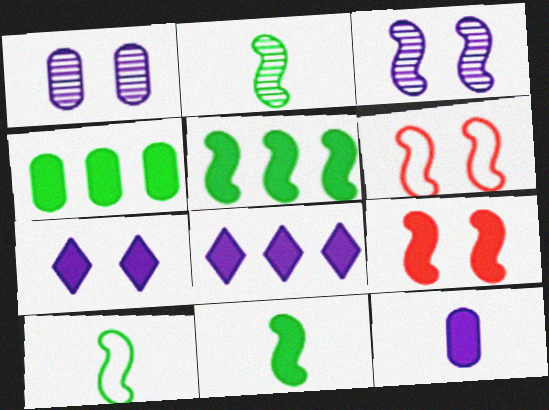[[2, 10, 11]]